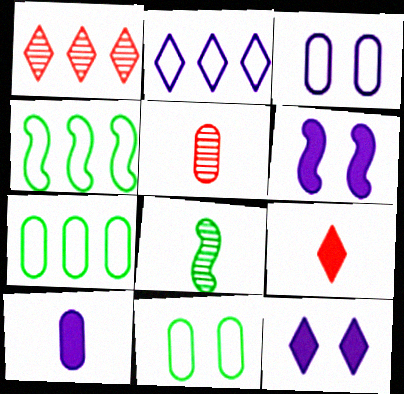[[4, 5, 12]]